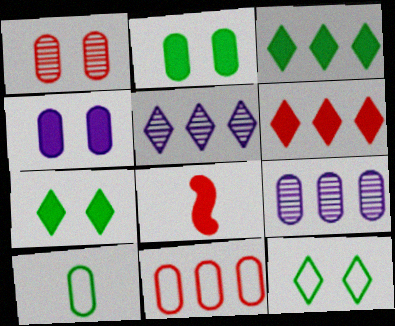[[3, 4, 8], 
[8, 9, 12]]